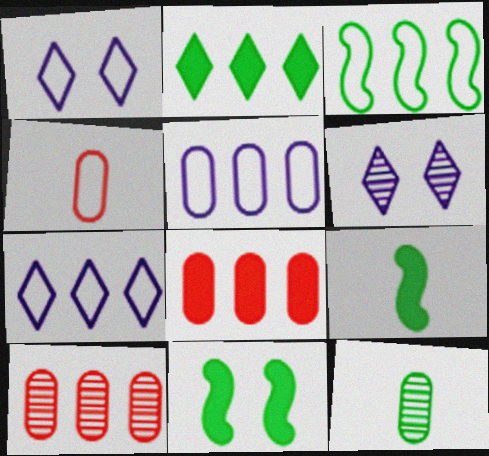[[1, 3, 4], 
[1, 9, 10]]